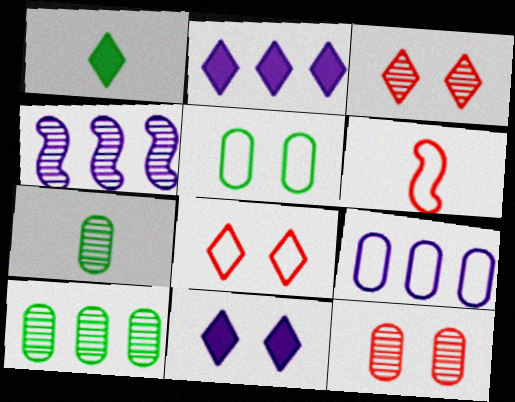[[2, 4, 9], 
[3, 4, 7], 
[6, 10, 11]]